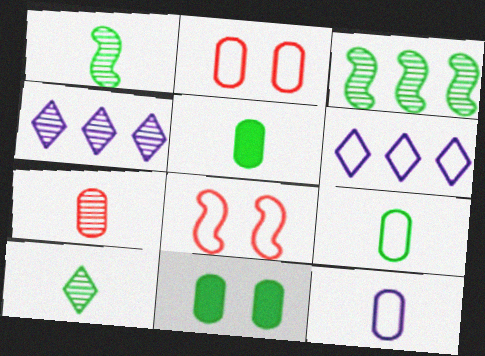[[4, 5, 8], 
[5, 7, 12], 
[6, 8, 9]]